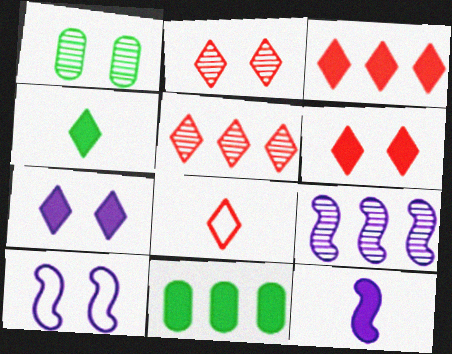[[1, 6, 10], 
[2, 3, 8], 
[3, 4, 7], 
[5, 6, 8], 
[6, 11, 12], 
[9, 10, 12]]